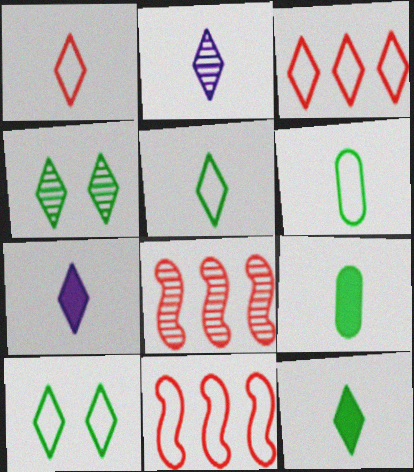[[1, 2, 12], 
[3, 4, 7]]